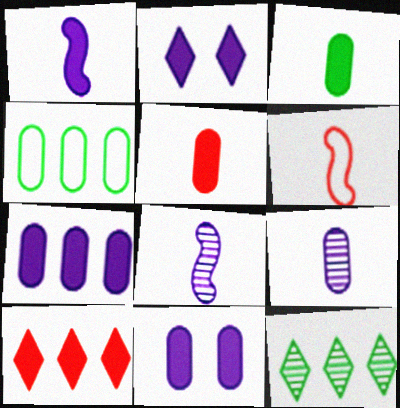[[1, 2, 7], 
[6, 11, 12]]